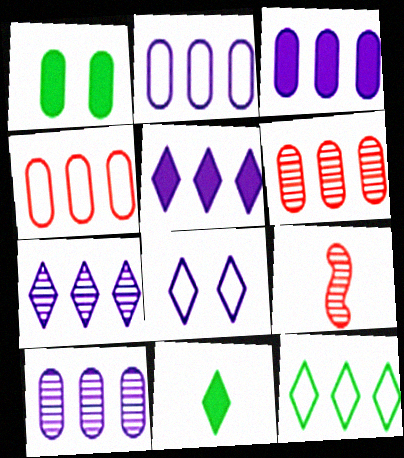[[2, 3, 10]]